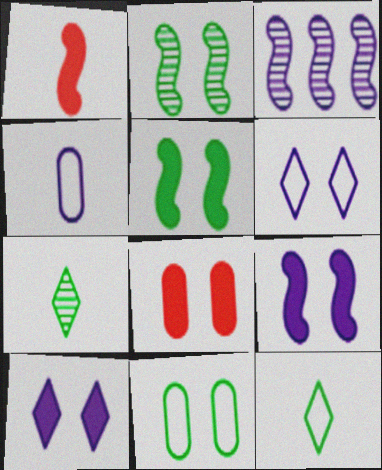[[1, 4, 7], 
[2, 6, 8], 
[3, 4, 10], 
[3, 8, 12], 
[5, 8, 10]]